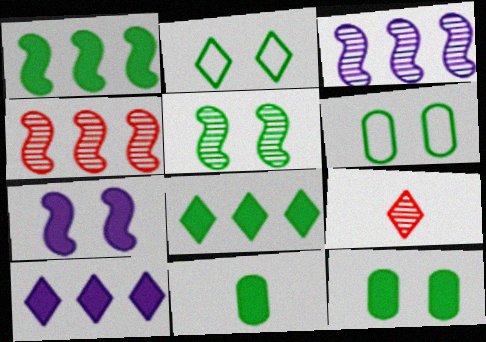[[2, 5, 12], 
[2, 9, 10]]